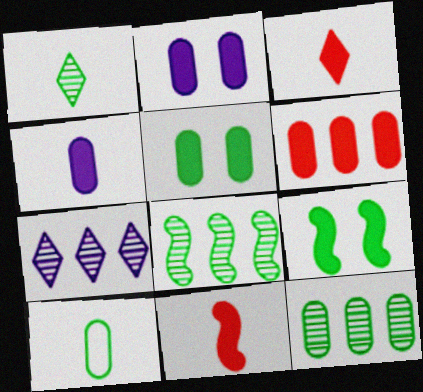[[4, 5, 6], 
[5, 10, 12]]